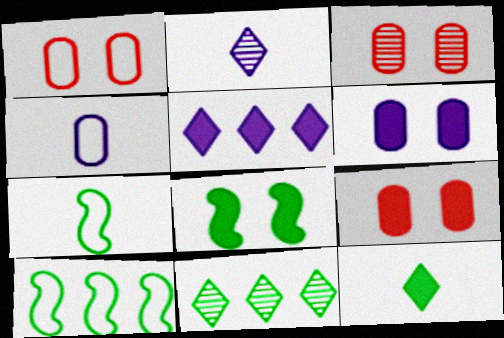[[1, 3, 9], 
[2, 9, 10], 
[3, 5, 7]]